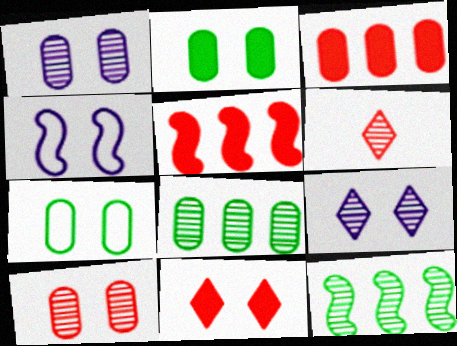[[1, 6, 12]]